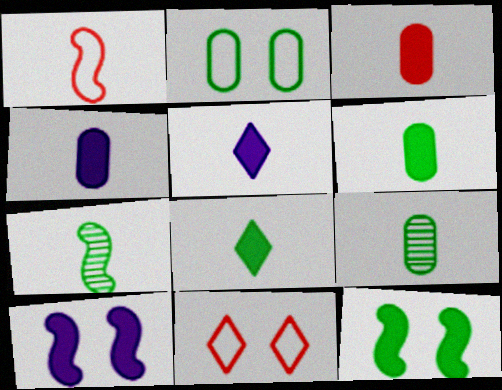[[1, 5, 9], 
[3, 4, 6]]